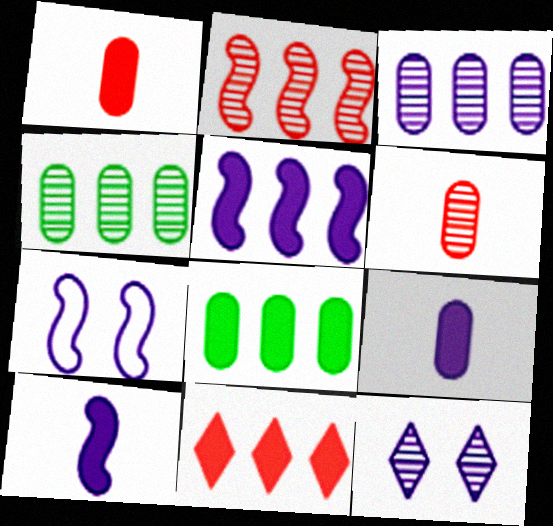[[5, 8, 11]]